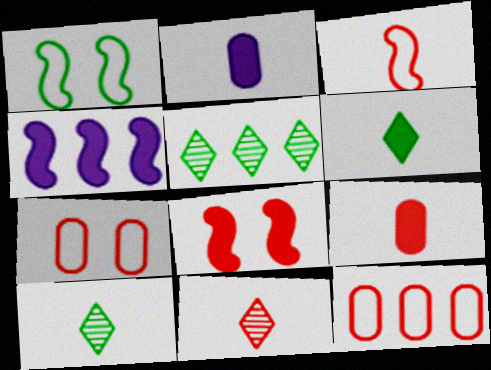[[2, 3, 10], 
[3, 9, 11], 
[4, 5, 12], 
[4, 7, 10], 
[8, 11, 12]]